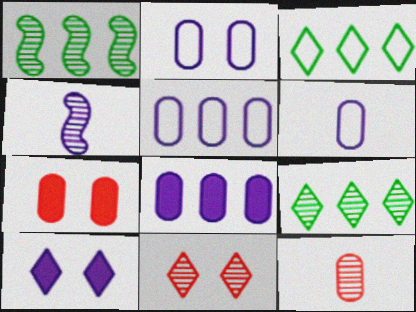[[2, 5, 6], 
[3, 4, 7], 
[4, 5, 10]]